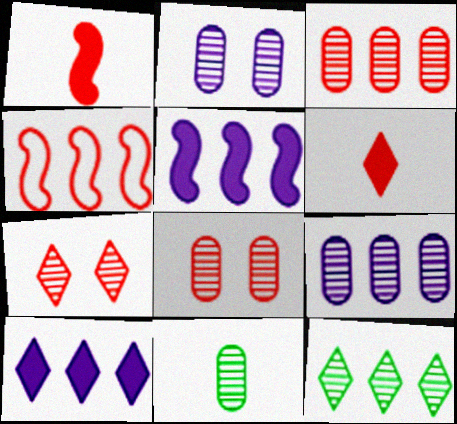[[2, 3, 11], 
[4, 6, 8], 
[8, 9, 11]]